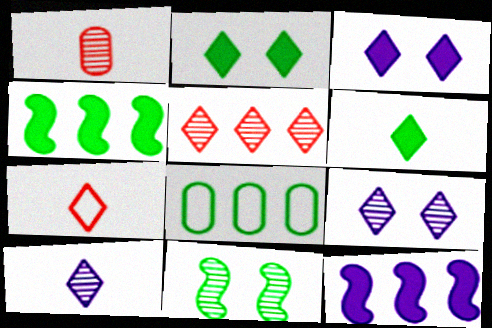[[5, 8, 12], 
[6, 7, 10], 
[6, 8, 11]]